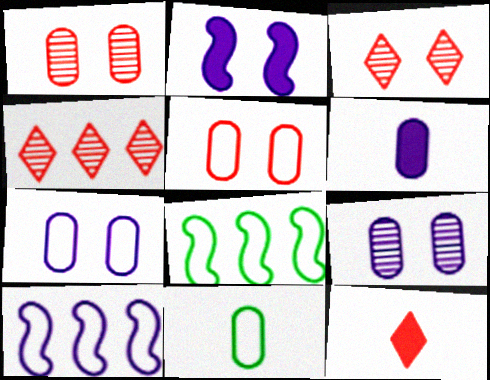[[2, 4, 11], 
[3, 6, 8], 
[8, 9, 12]]